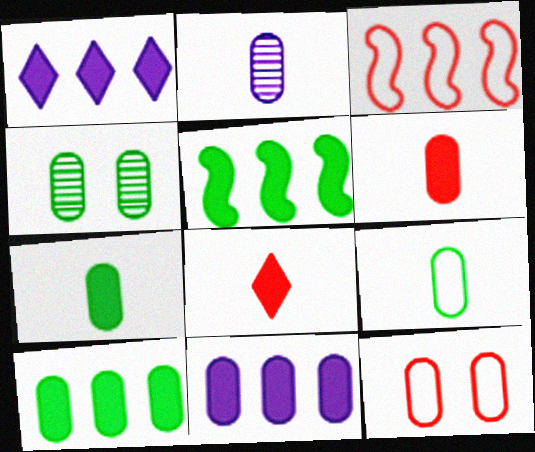[[2, 6, 9], 
[2, 10, 12], 
[4, 9, 10]]